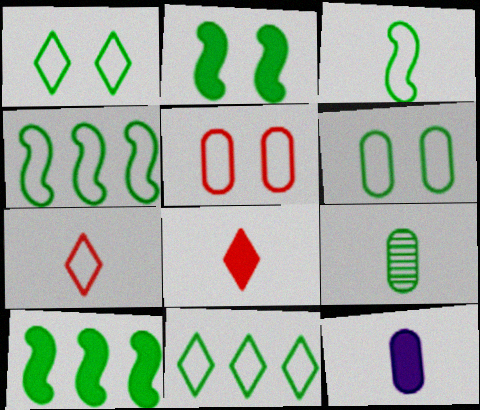[[1, 9, 10], 
[2, 9, 11], 
[3, 6, 11]]